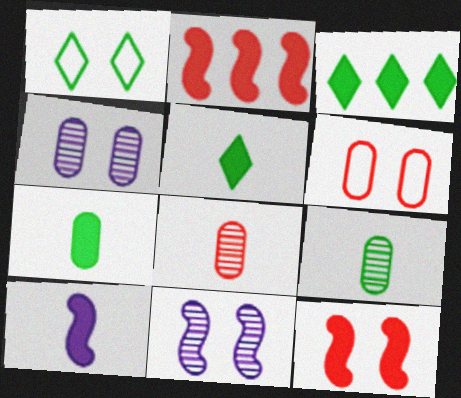[[1, 4, 12]]